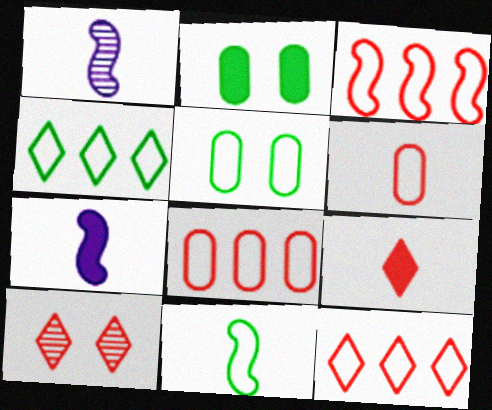[[1, 2, 12], 
[3, 8, 12], 
[4, 5, 11], 
[9, 10, 12]]